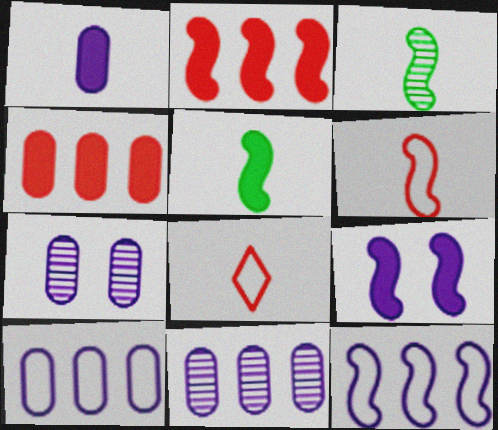[[1, 3, 8], 
[1, 7, 10], 
[2, 5, 9]]